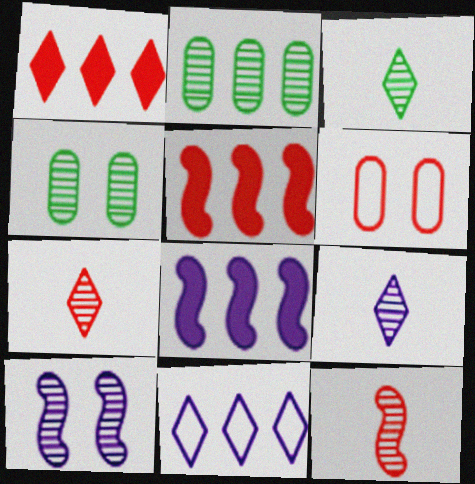[[1, 6, 12], 
[2, 5, 11], 
[2, 7, 10], 
[3, 6, 8], 
[3, 7, 9], 
[5, 6, 7]]